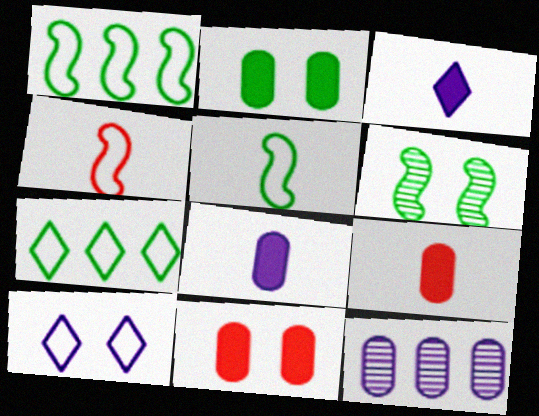[[6, 10, 11]]